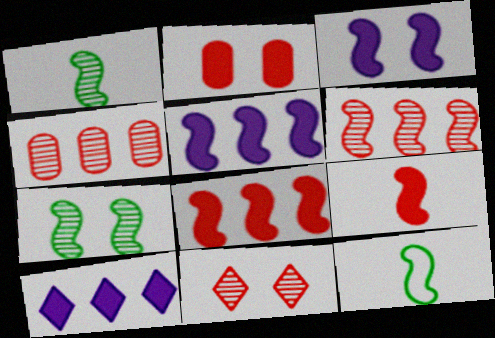[[3, 6, 12]]